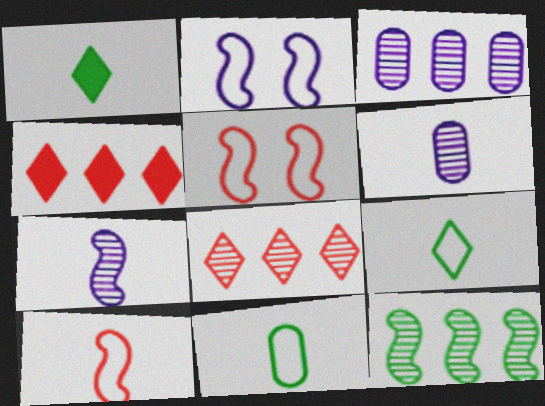[[1, 3, 5], 
[1, 6, 10], 
[3, 8, 12]]